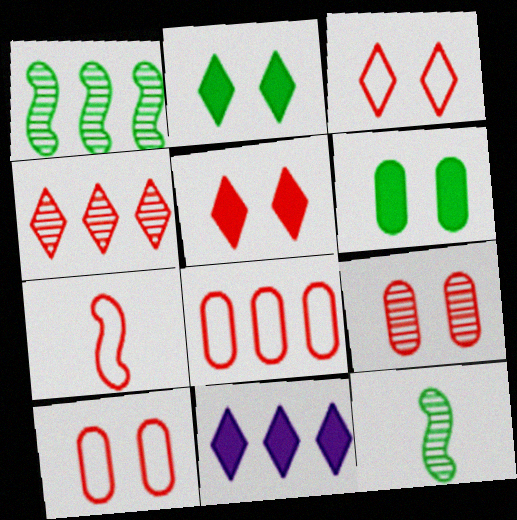[[1, 8, 11], 
[3, 7, 8], 
[10, 11, 12]]